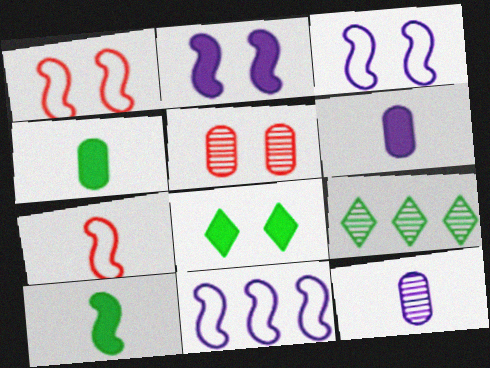[[1, 6, 9], 
[3, 5, 8]]